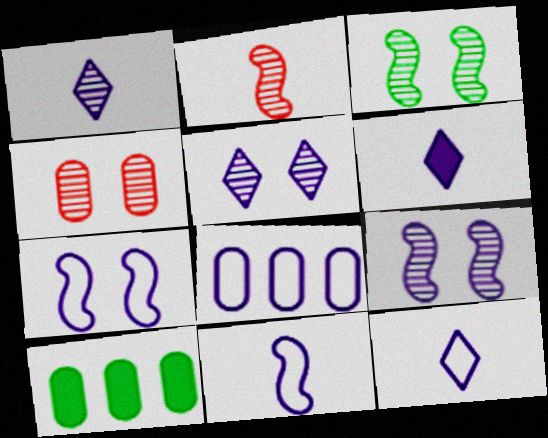[[1, 6, 12], 
[3, 4, 5], 
[6, 8, 9], 
[7, 8, 12]]